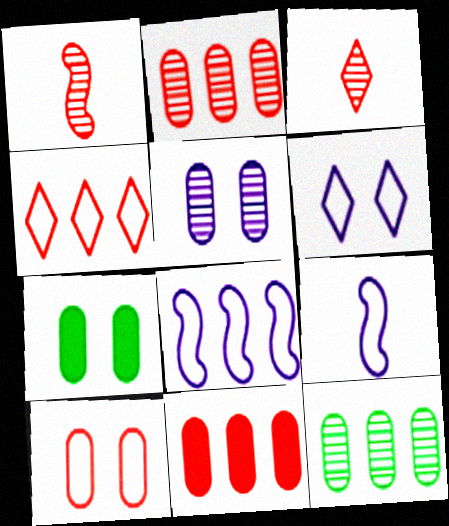[[3, 7, 8], 
[5, 7, 10]]